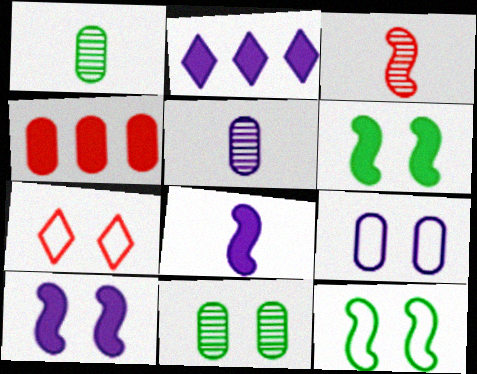[[1, 4, 9], 
[3, 4, 7], 
[7, 9, 12], 
[7, 10, 11]]